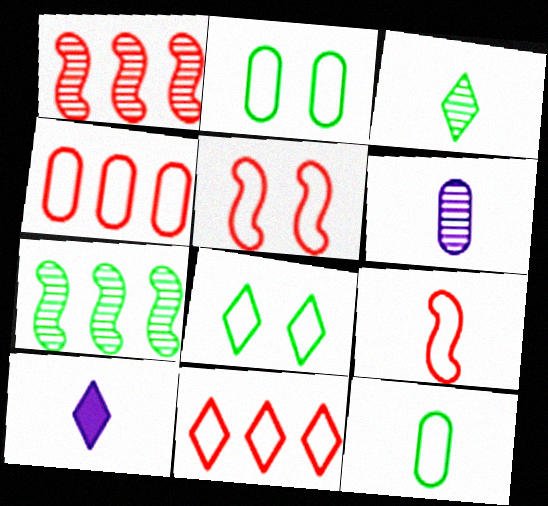[[1, 2, 10]]